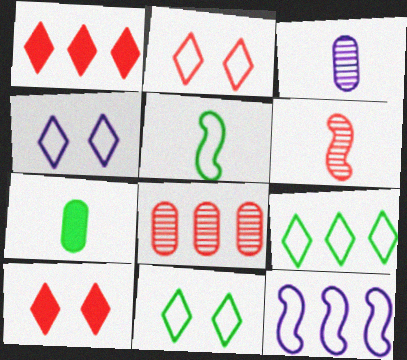[[2, 4, 11]]